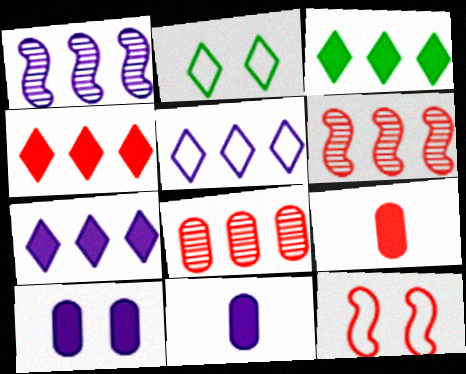[[1, 2, 9], 
[2, 6, 11], 
[3, 4, 7]]